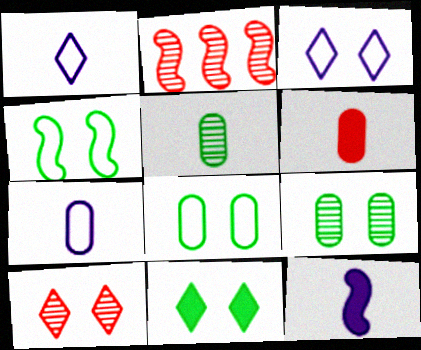[[2, 4, 12], 
[2, 7, 11], 
[3, 10, 11], 
[4, 9, 11], 
[5, 6, 7]]